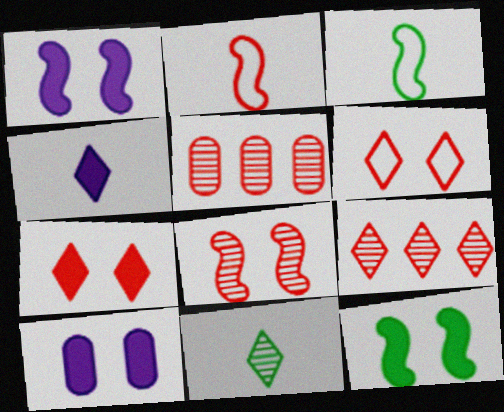[[2, 5, 7], 
[3, 9, 10], 
[7, 10, 12]]